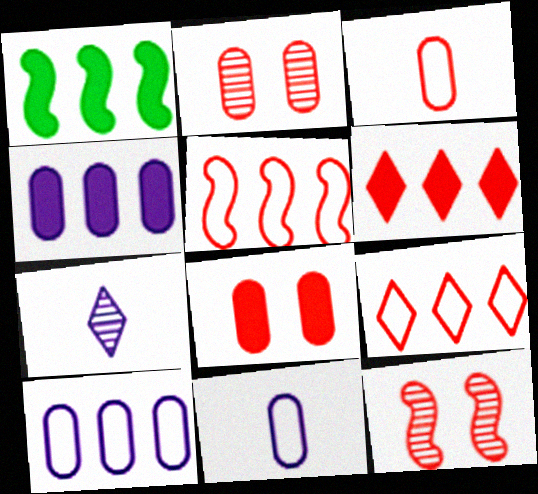[[1, 4, 6], 
[3, 6, 12]]